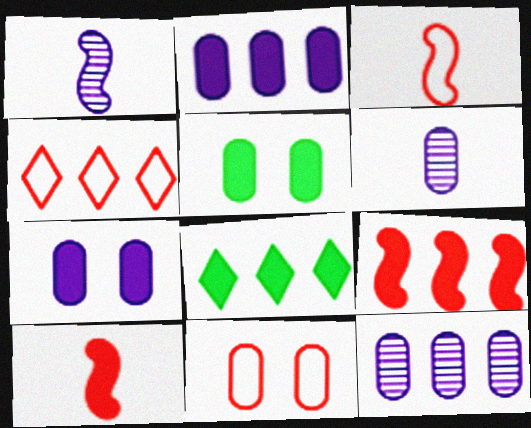[[1, 4, 5], 
[1, 8, 11], 
[2, 8, 9], 
[3, 4, 11], 
[7, 8, 10]]